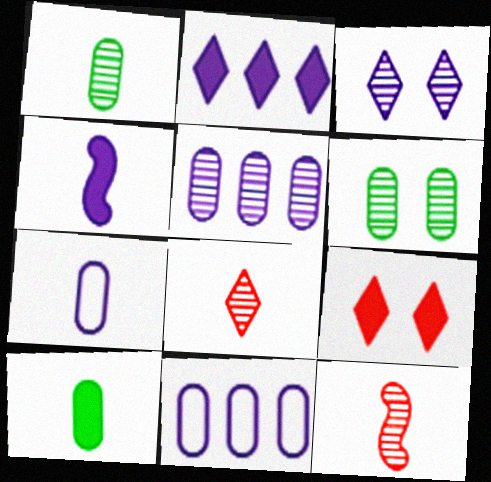[[3, 4, 11]]